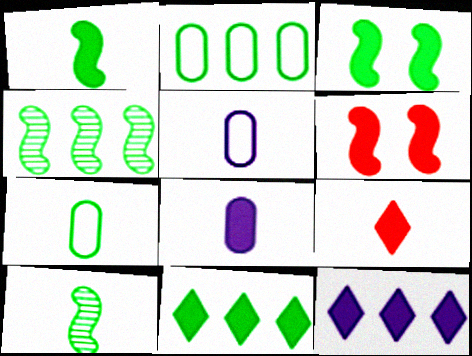[[1, 8, 9], 
[2, 4, 11], 
[5, 9, 10], 
[6, 8, 11]]